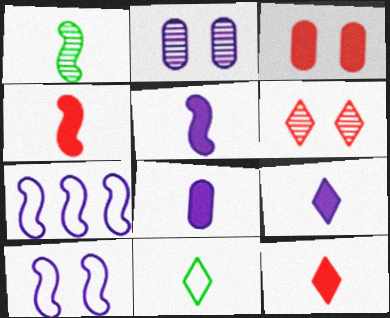[[2, 7, 9], 
[5, 8, 9]]